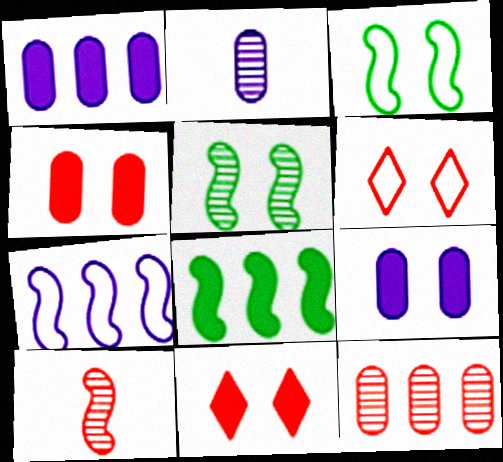[[2, 6, 8], 
[5, 6, 9]]